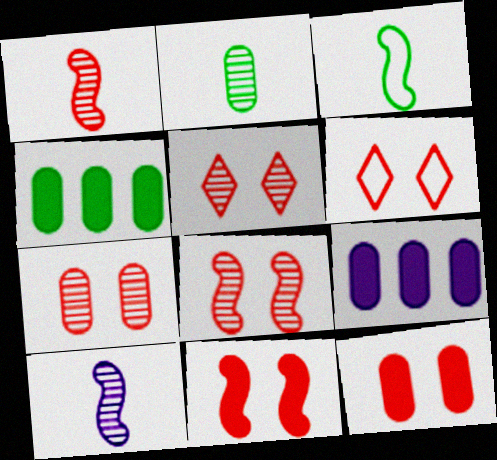[[3, 5, 9], 
[4, 6, 10], 
[5, 7, 8], 
[6, 7, 11], 
[6, 8, 12]]